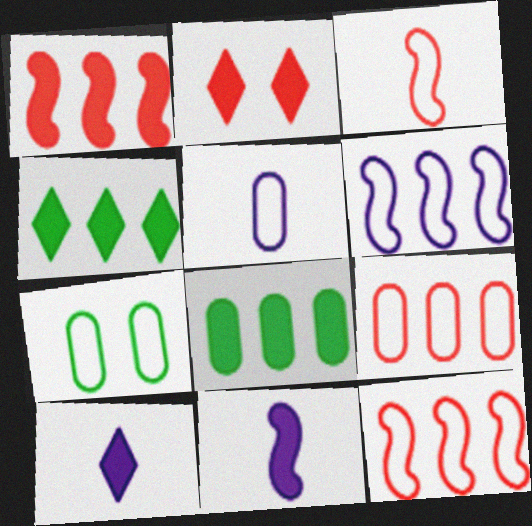[[2, 4, 10], 
[2, 8, 11], 
[5, 7, 9]]